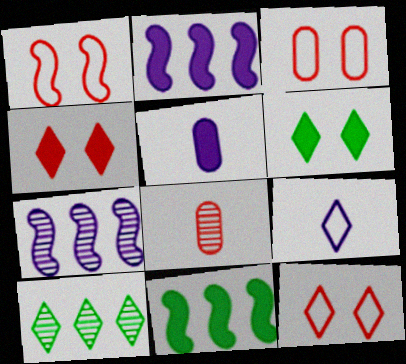[[1, 3, 12], 
[1, 5, 10], 
[4, 5, 11], 
[4, 9, 10]]